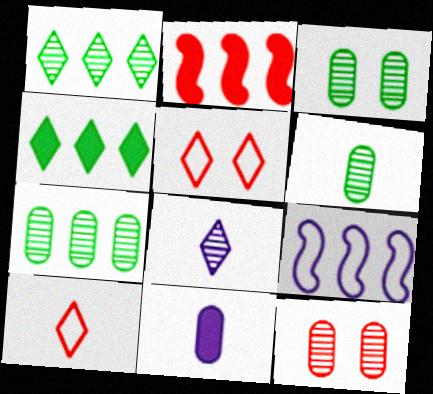[[2, 10, 12], 
[3, 6, 7], 
[4, 5, 8]]